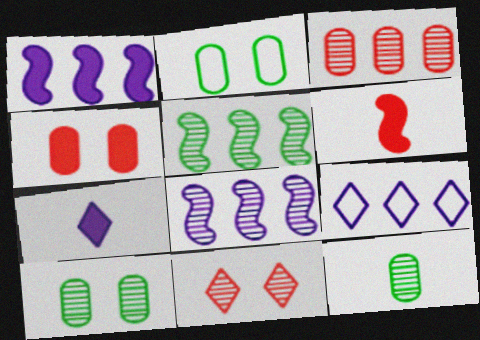[[6, 9, 10], 
[8, 11, 12]]